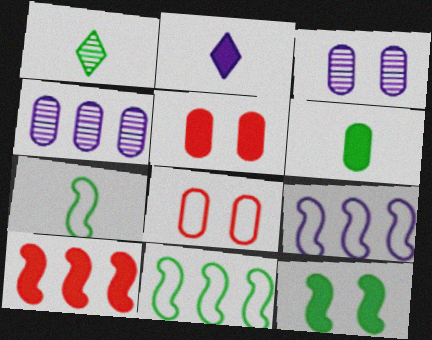[[1, 5, 9], 
[1, 6, 7], 
[2, 3, 9], 
[4, 6, 8]]